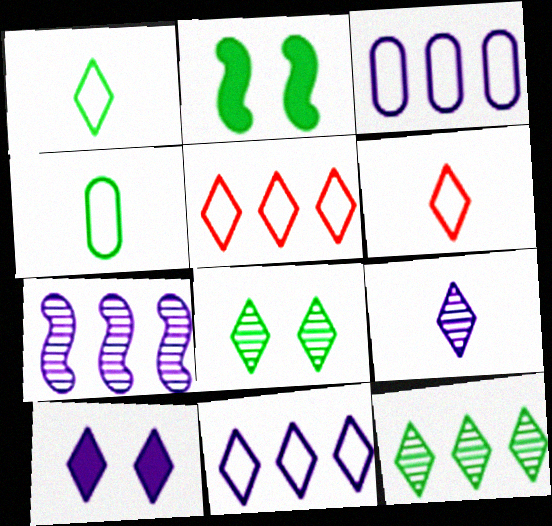[[2, 4, 12], 
[6, 10, 12], 
[9, 10, 11]]